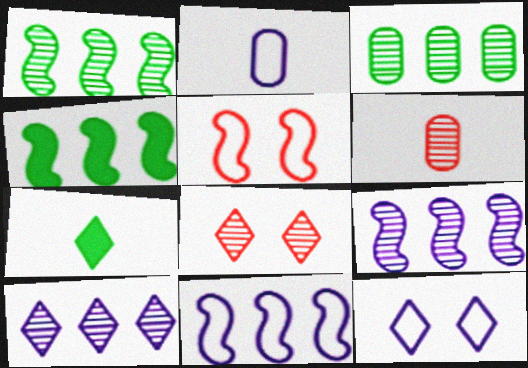[[2, 4, 8], 
[2, 11, 12], 
[4, 6, 12]]